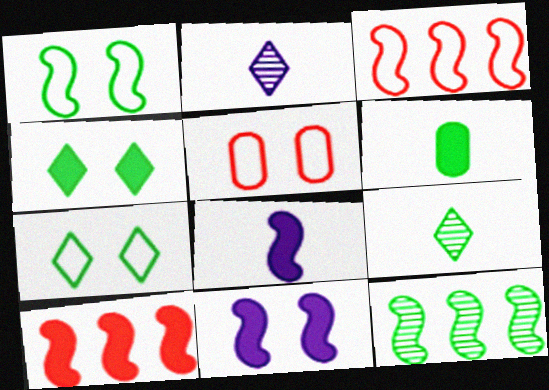[[6, 7, 12]]